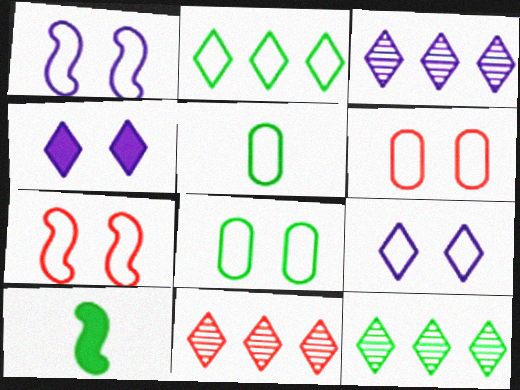[[3, 6, 10], 
[3, 11, 12], 
[7, 8, 9], 
[8, 10, 12]]